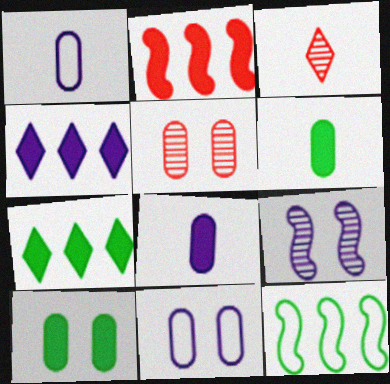[[1, 4, 9], 
[5, 10, 11]]